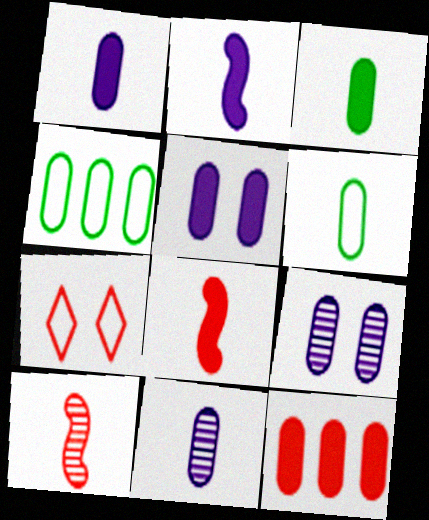[[3, 5, 12], 
[6, 9, 12], 
[7, 10, 12]]